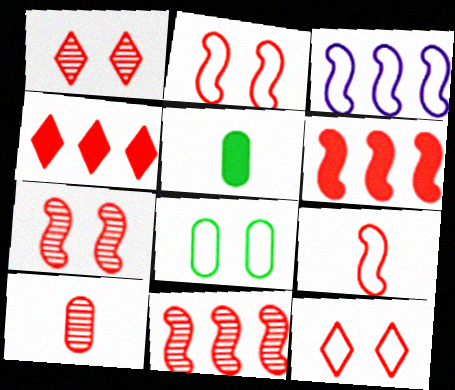[[1, 3, 5], 
[1, 10, 11], 
[2, 4, 10], 
[6, 7, 9], 
[6, 10, 12]]